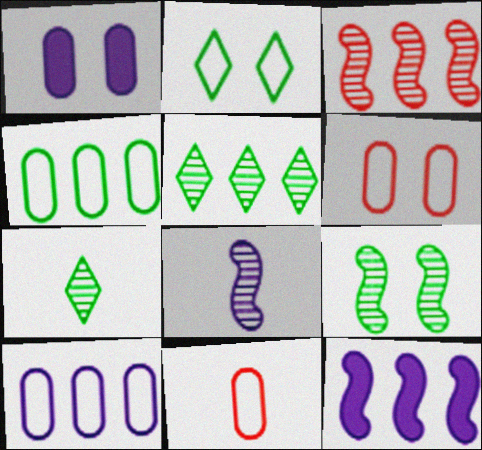[[3, 8, 9], 
[6, 7, 12]]